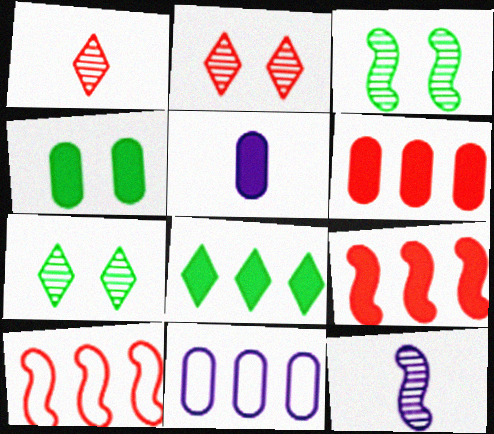[[4, 5, 6], 
[5, 7, 10]]